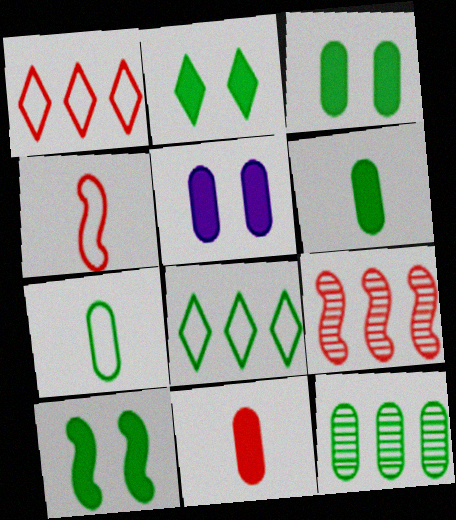[[2, 3, 10], 
[3, 7, 12]]